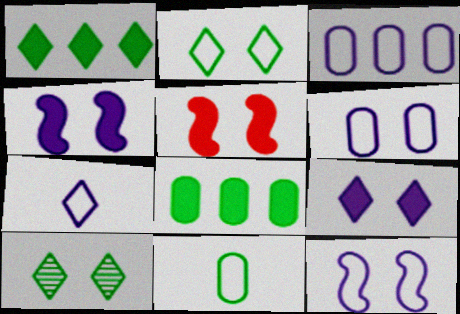[[3, 7, 12], 
[5, 6, 10]]